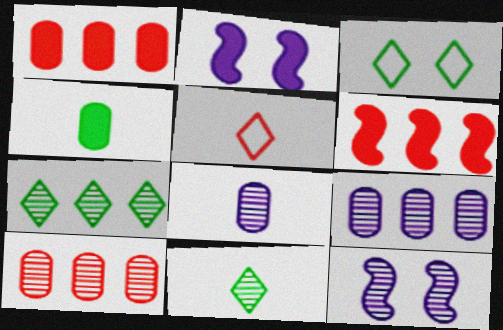[[3, 6, 8], 
[10, 11, 12]]